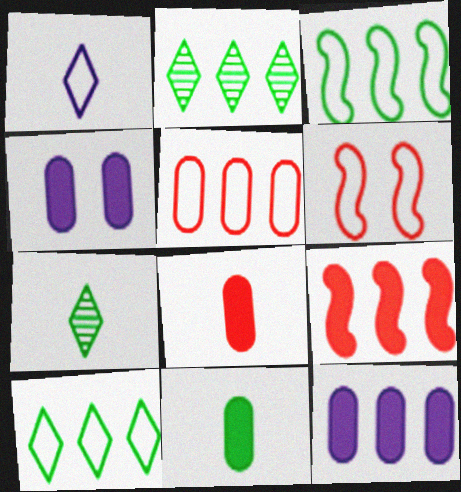[[6, 7, 12]]